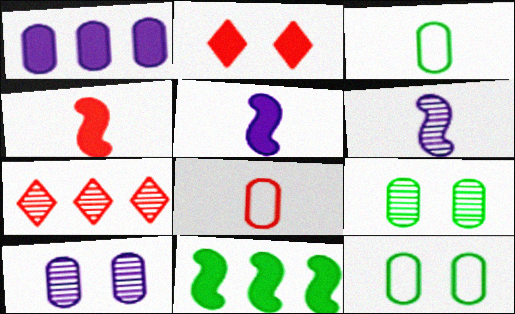[[1, 8, 9], 
[5, 7, 12], 
[6, 7, 9]]